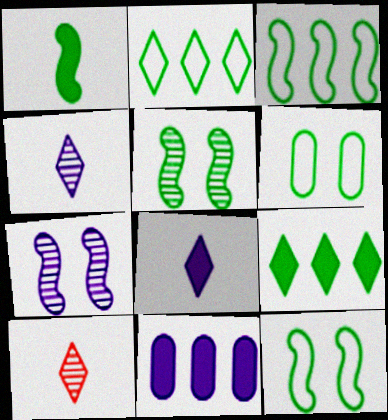[[1, 3, 5], 
[10, 11, 12]]